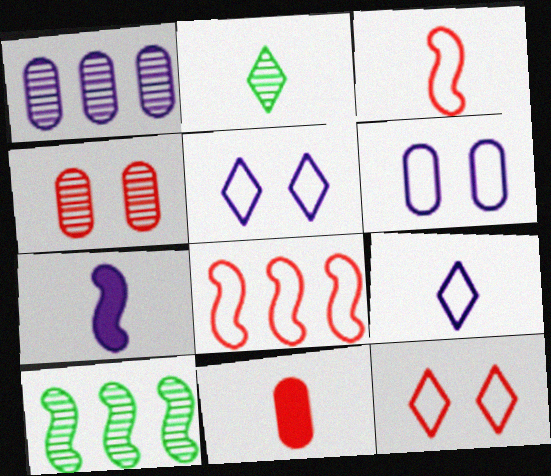[[1, 5, 7], 
[5, 10, 11]]